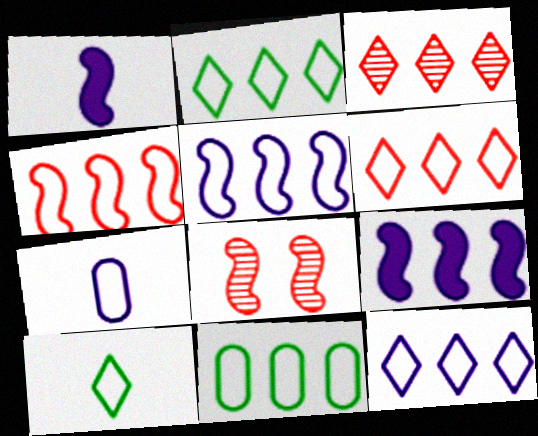[[2, 6, 12], 
[3, 9, 11], 
[4, 11, 12], 
[5, 6, 11]]